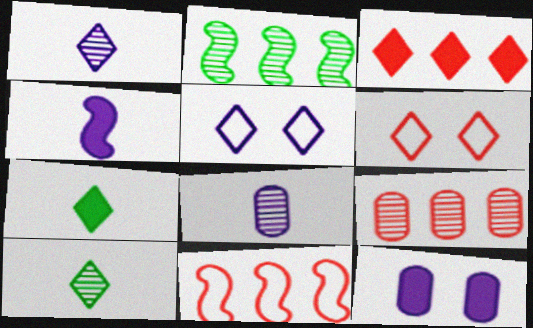[[3, 5, 10], 
[3, 9, 11], 
[10, 11, 12]]